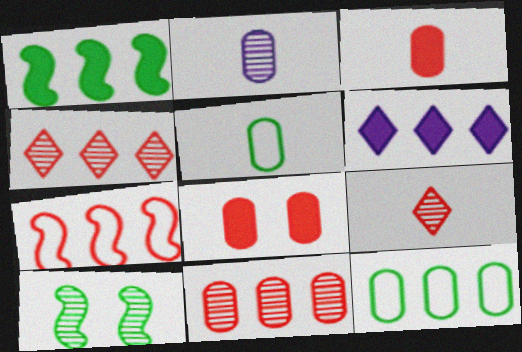[[2, 3, 5], 
[2, 4, 10], 
[2, 8, 12], 
[7, 8, 9]]